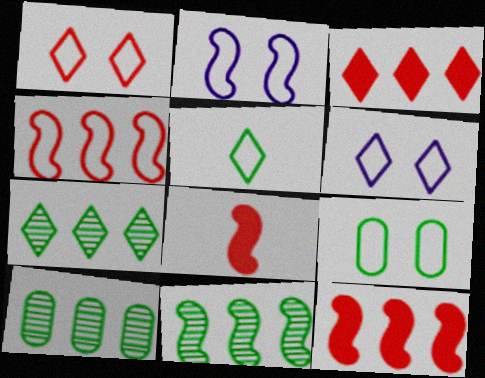[[1, 2, 9], 
[2, 8, 11], 
[6, 8, 10], 
[7, 10, 11]]